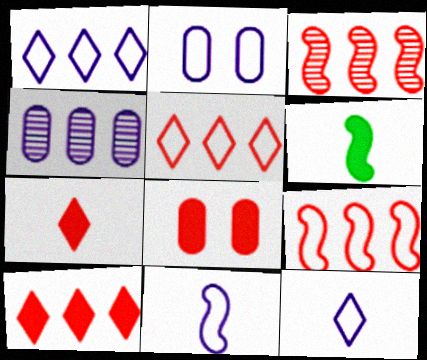[[1, 2, 11]]